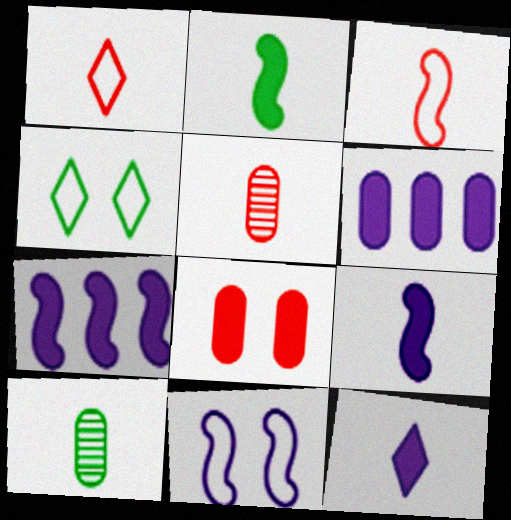[[1, 9, 10], 
[3, 10, 12], 
[4, 5, 7]]